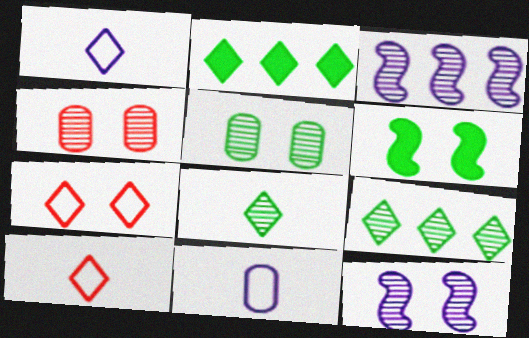[[3, 4, 8]]